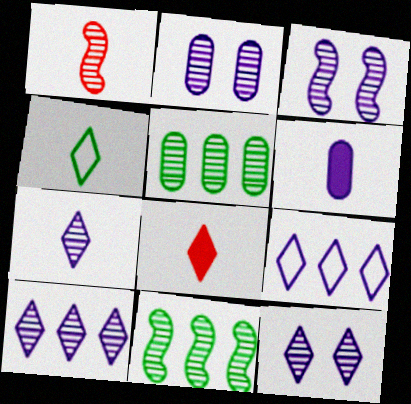[[1, 3, 11], 
[1, 4, 6], 
[1, 5, 12], 
[2, 3, 12], 
[3, 6, 9], 
[4, 7, 8], 
[7, 10, 12]]